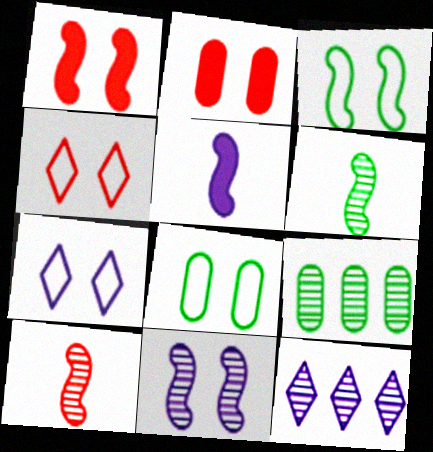[[1, 3, 11], 
[4, 5, 9]]